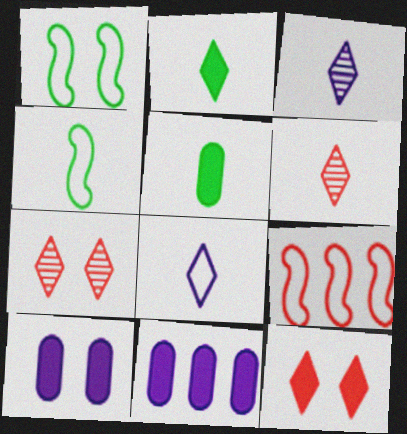[[1, 6, 11], 
[1, 7, 10], 
[2, 6, 8], 
[4, 7, 11]]